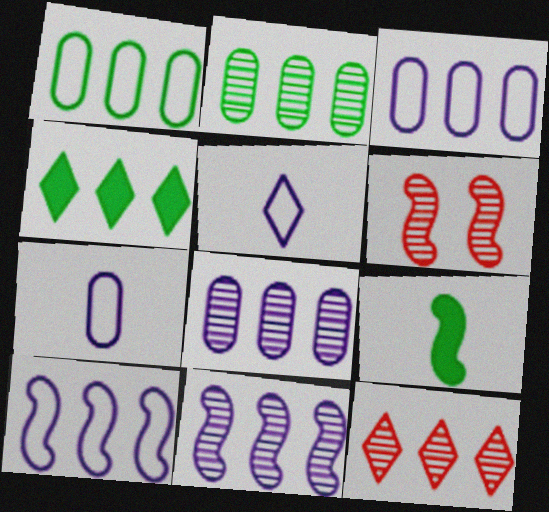[[2, 11, 12], 
[4, 6, 7], 
[6, 9, 10]]